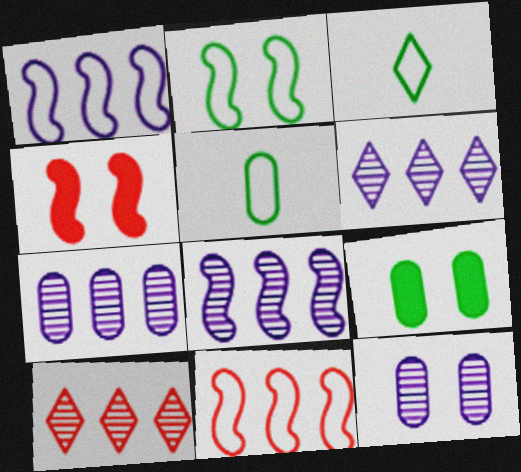[[3, 4, 7], 
[4, 5, 6], 
[6, 7, 8]]